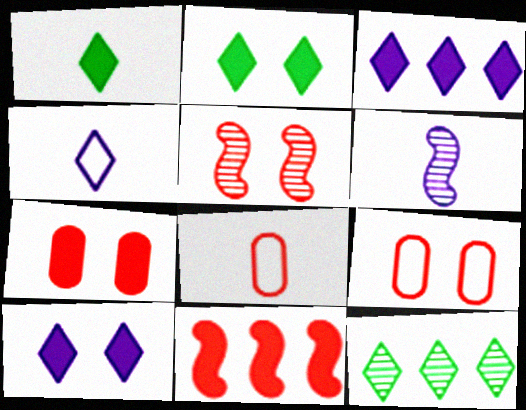[[1, 6, 8]]